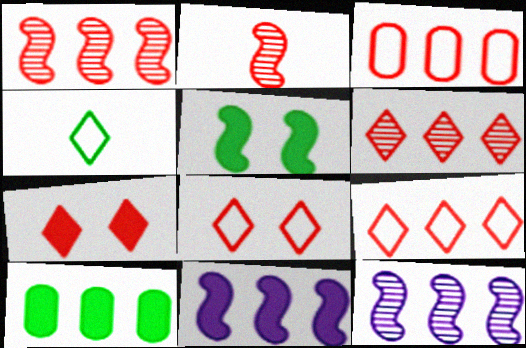[[2, 3, 7], 
[9, 10, 12]]